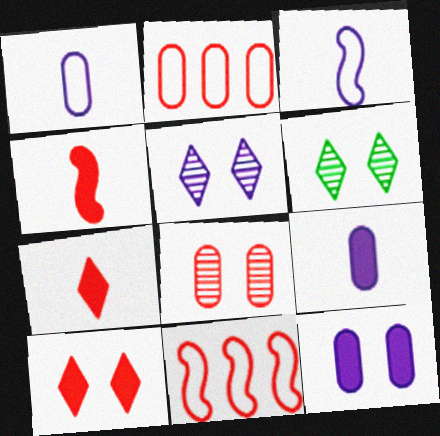[[6, 9, 11], 
[7, 8, 11]]